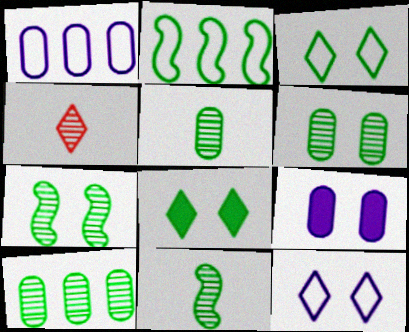[[2, 4, 9], 
[2, 5, 8], 
[5, 6, 10]]